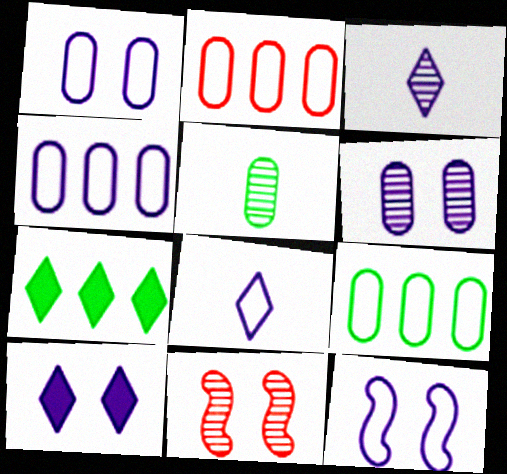[[2, 4, 9], 
[4, 8, 12], 
[6, 10, 12]]